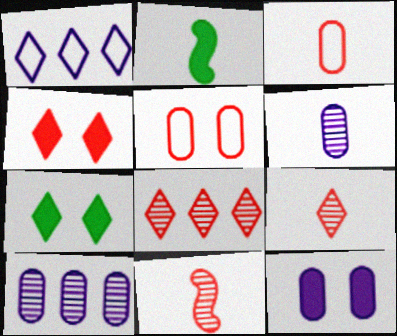[[1, 7, 9]]